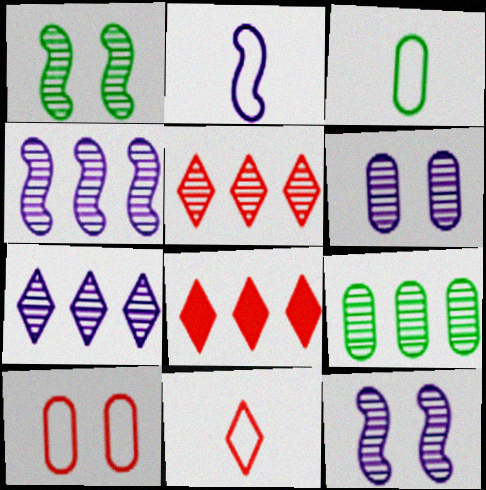[[2, 3, 11], 
[3, 8, 12], 
[4, 5, 9]]